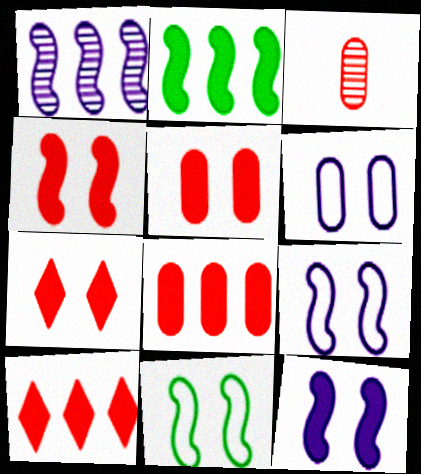[[4, 5, 7]]